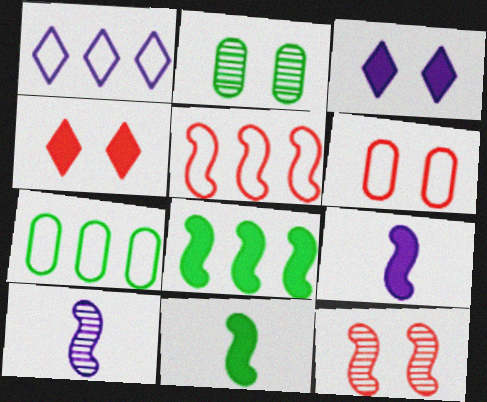[[1, 5, 7], 
[4, 6, 12], 
[4, 7, 10]]